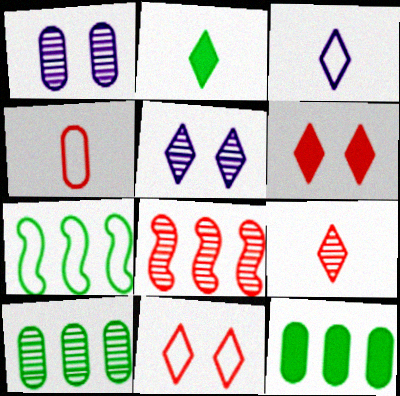[[1, 4, 12], 
[2, 3, 9], 
[4, 6, 8]]